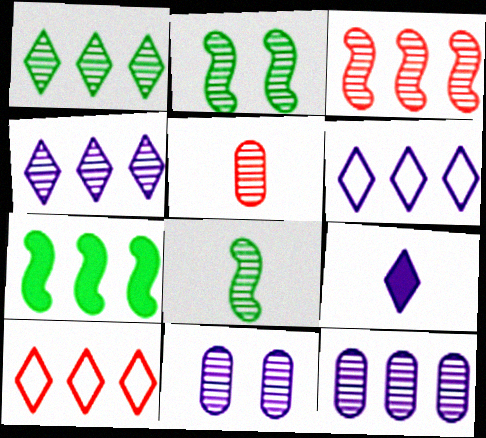[[1, 3, 12], 
[2, 4, 5], 
[7, 10, 12]]